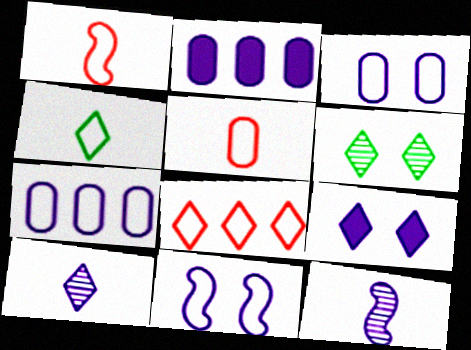[[1, 2, 6], 
[2, 10, 11], 
[7, 9, 12]]